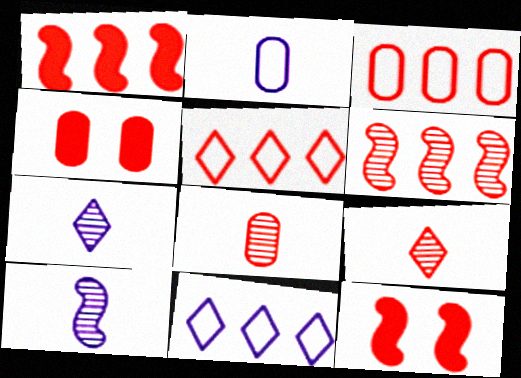[[3, 4, 8], 
[3, 9, 12], 
[5, 8, 12]]